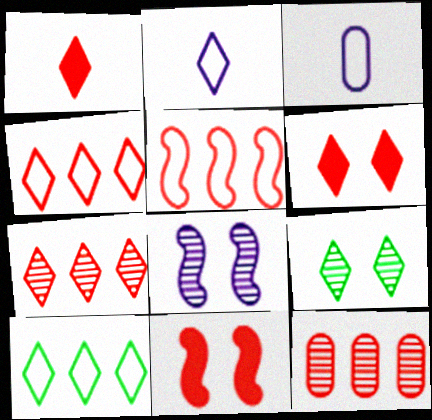[]